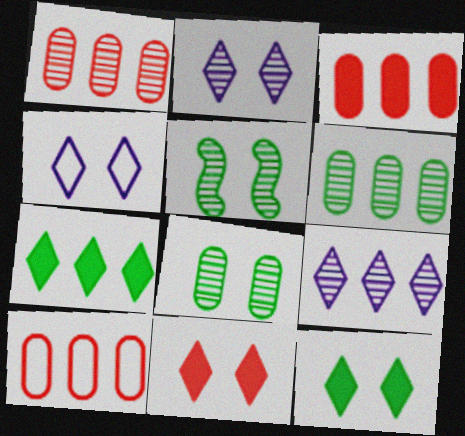[[1, 3, 10]]